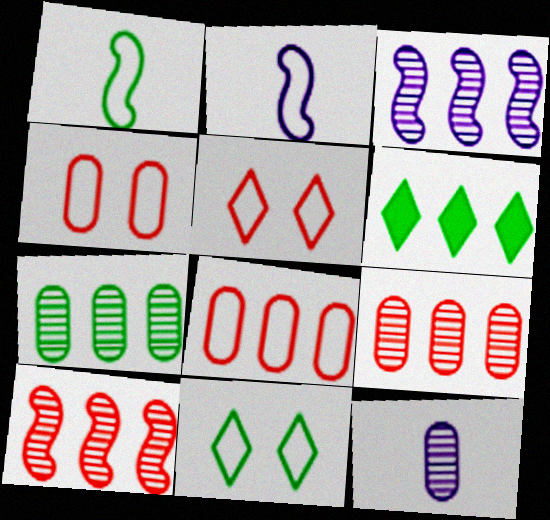[[2, 8, 11], 
[3, 6, 8]]